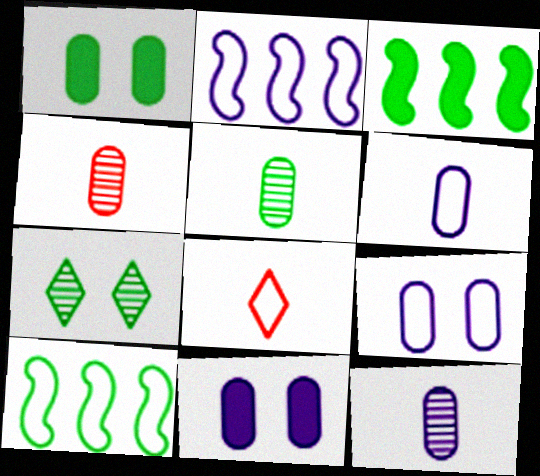[[4, 5, 12], 
[8, 9, 10]]